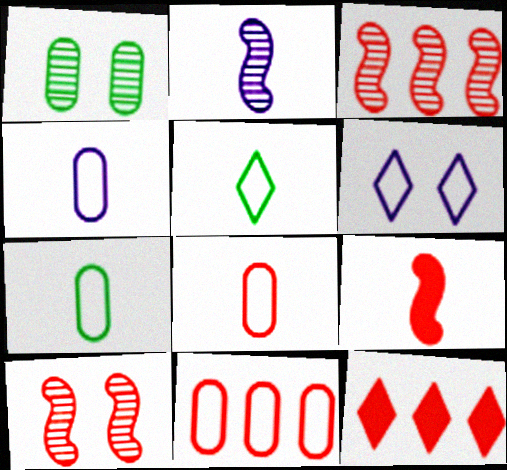[[3, 11, 12], 
[4, 7, 8], 
[8, 10, 12]]